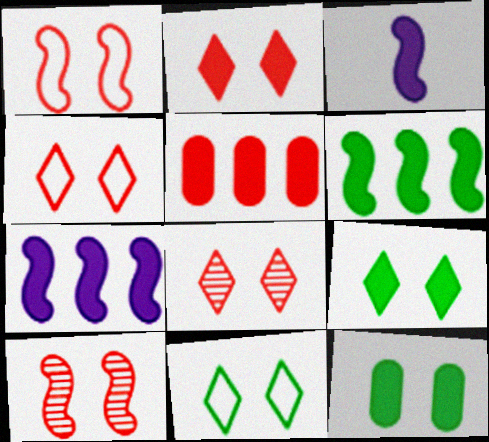[[2, 4, 8], 
[3, 5, 9]]